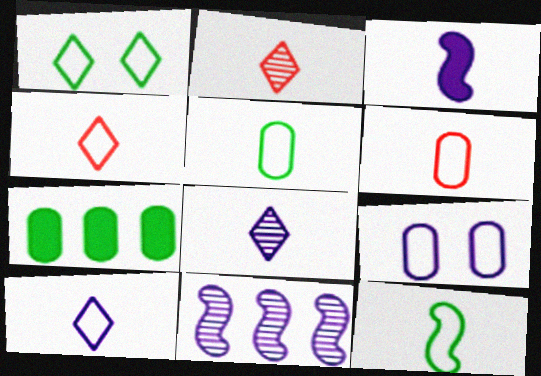[[2, 3, 5], 
[6, 10, 12]]